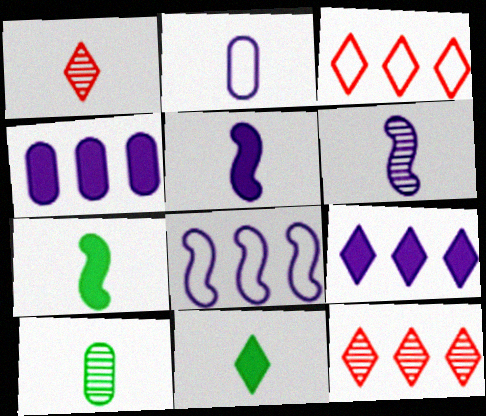[[1, 2, 7], 
[1, 6, 10]]